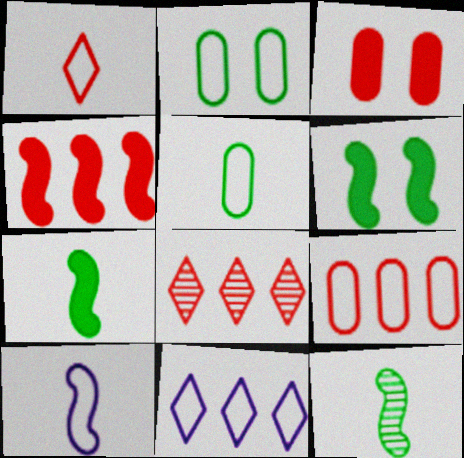[[1, 5, 10], 
[3, 11, 12], 
[4, 8, 9]]